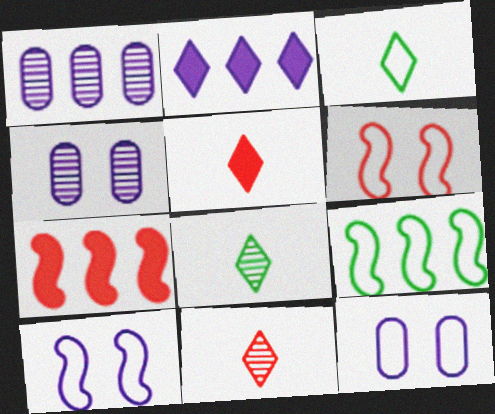[[3, 4, 7], 
[4, 5, 9], 
[7, 8, 12]]